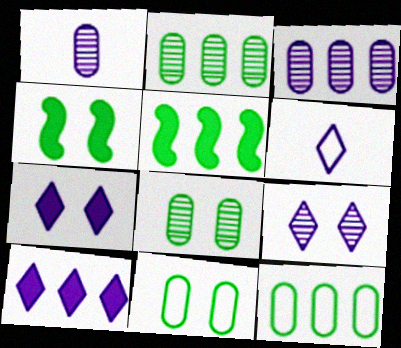[[6, 9, 10]]